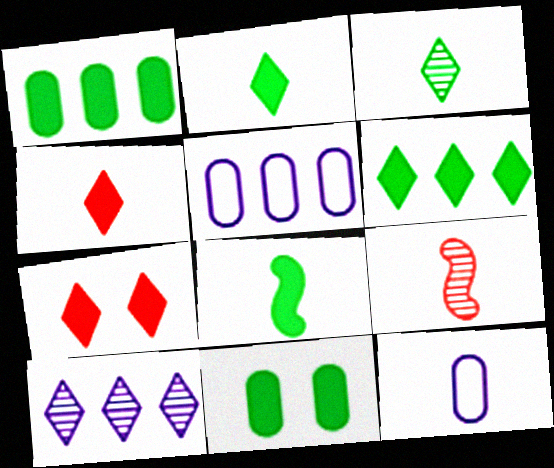[[2, 9, 12], 
[6, 8, 11]]